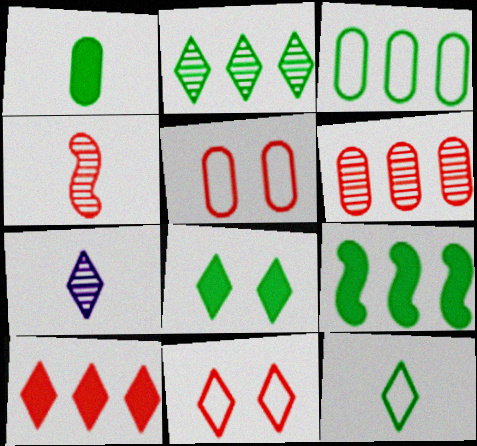[[1, 8, 9], 
[2, 3, 9], 
[2, 8, 12], 
[4, 5, 10], 
[5, 7, 9]]